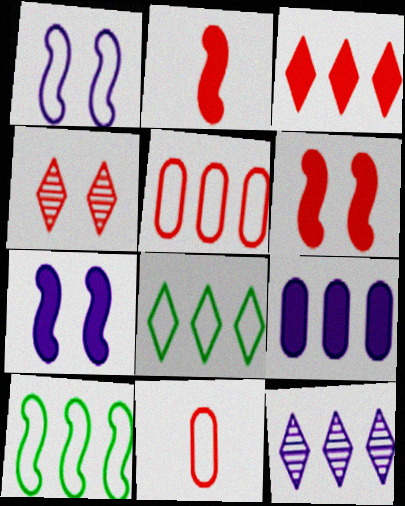[[1, 8, 11], 
[2, 4, 5], 
[3, 8, 12]]